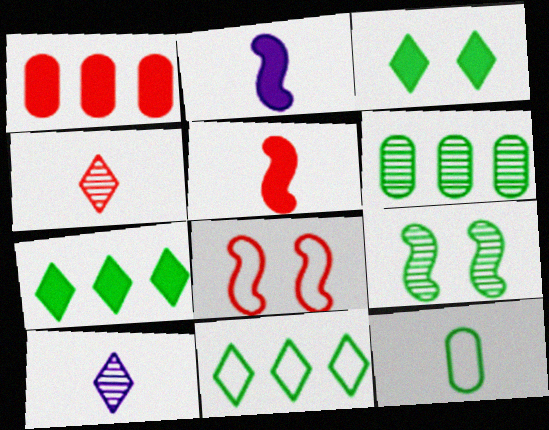[[1, 2, 3], 
[1, 4, 8], 
[2, 4, 12], 
[5, 10, 12], 
[7, 9, 12]]